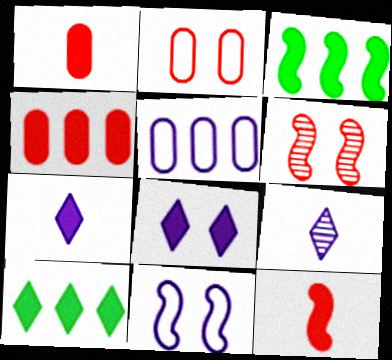[[1, 3, 8], 
[2, 3, 9]]